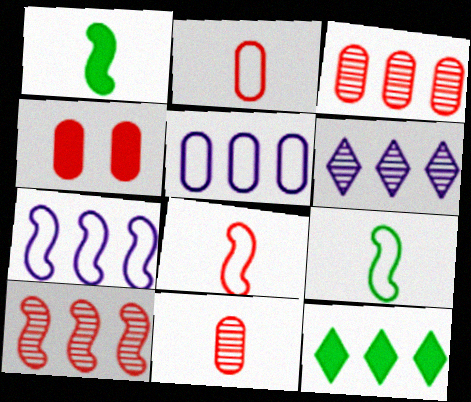[[2, 3, 4], 
[3, 7, 12], 
[4, 6, 9], 
[5, 10, 12]]